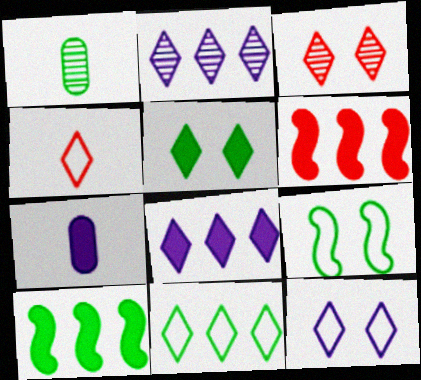[[1, 6, 12], 
[2, 4, 5], 
[3, 5, 12], 
[4, 11, 12], 
[5, 6, 7]]